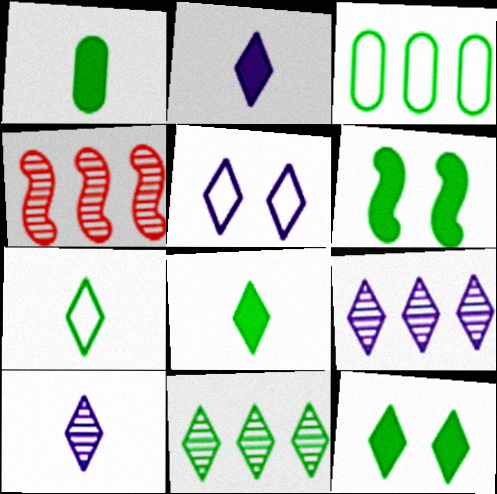[[1, 4, 5], 
[2, 5, 9], 
[7, 11, 12]]